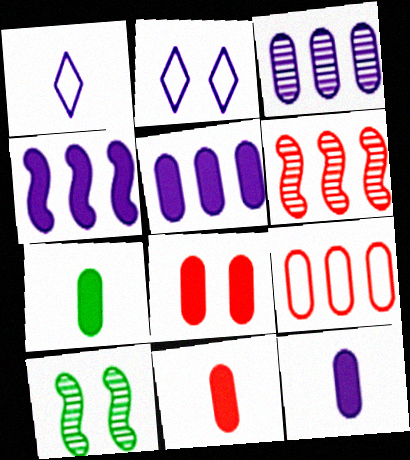[[2, 6, 7], 
[2, 8, 10], 
[5, 7, 8], 
[7, 11, 12]]